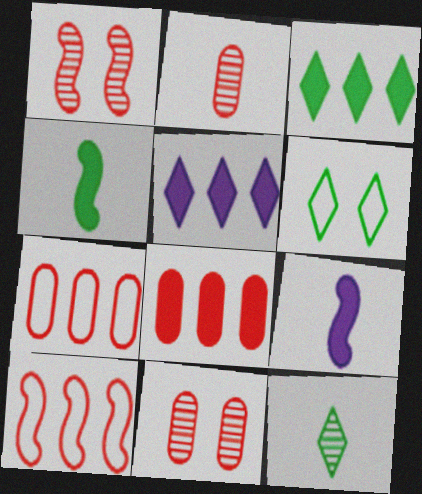[[3, 6, 12]]